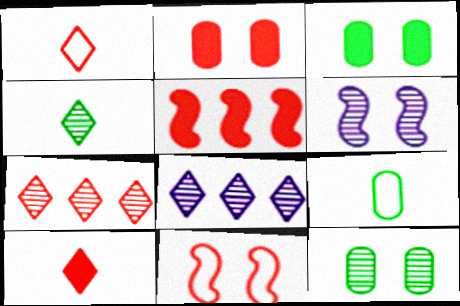[[2, 5, 10]]